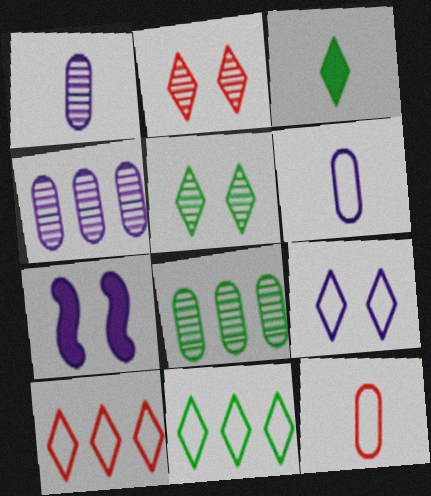[[3, 5, 11]]